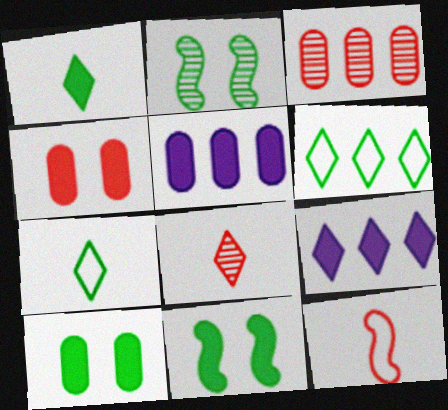[]